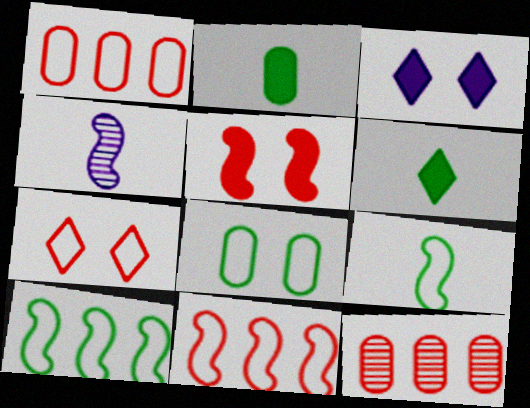[[3, 9, 12], 
[4, 5, 10]]